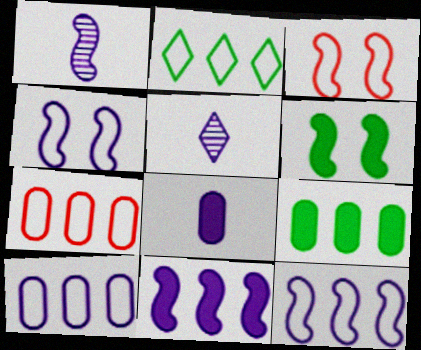[[1, 4, 11], 
[2, 7, 12], 
[3, 5, 9], 
[5, 6, 7]]